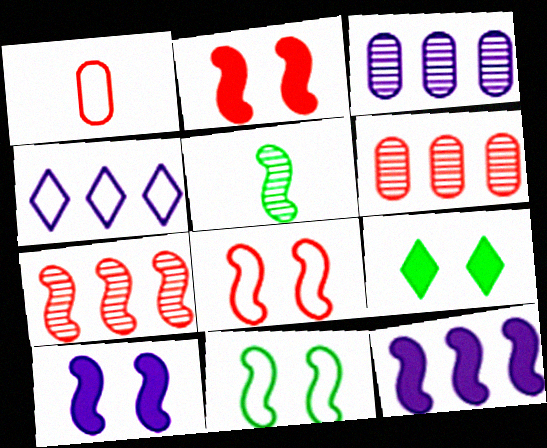[[1, 4, 11], 
[3, 4, 12], 
[5, 8, 12]]